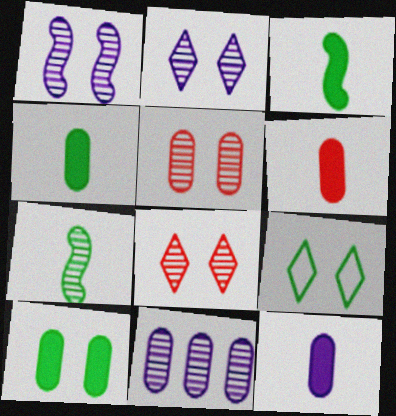[[4, 6, 12], 
[7, 8, 11]]